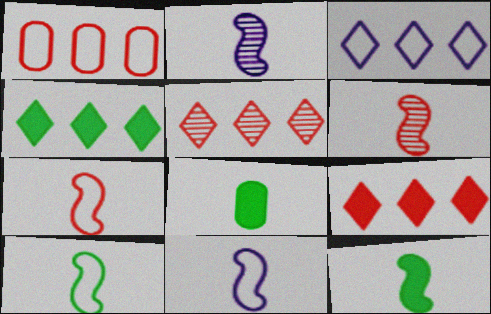[[2, 7, 12], 
[3, 4, 5], 
[6, 11, 12], 
[7, 10, 11]]